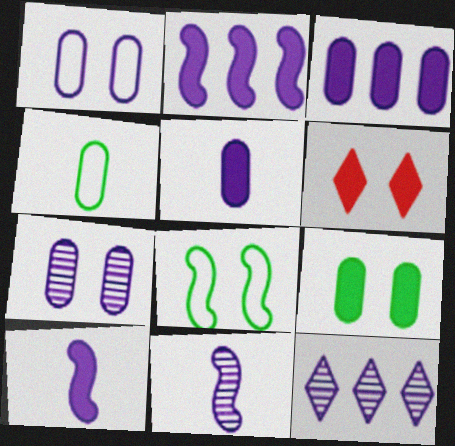[[1, 10, 12], 
[6, 7, 8], 
[7, 11, 12]]